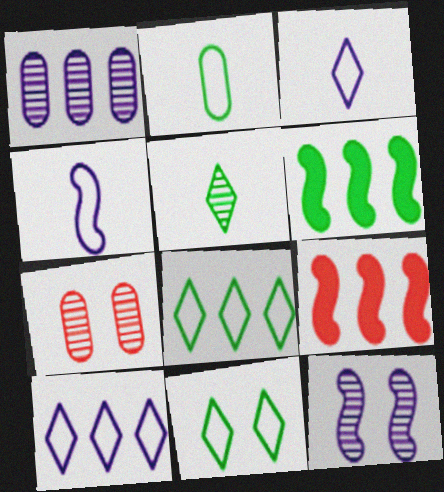[[1, 8, 9], 
[3, 6, 7]]